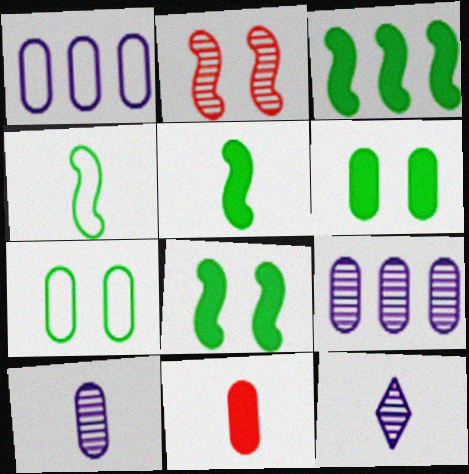[[3, 5, 8], 
[4, 11, 12], 
[7, 9, 11]]